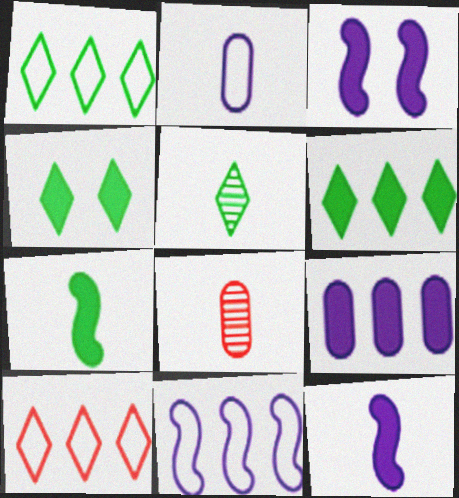[[1, 3, 8], 
[1, 4, 5], 
[4, 8, 11]]